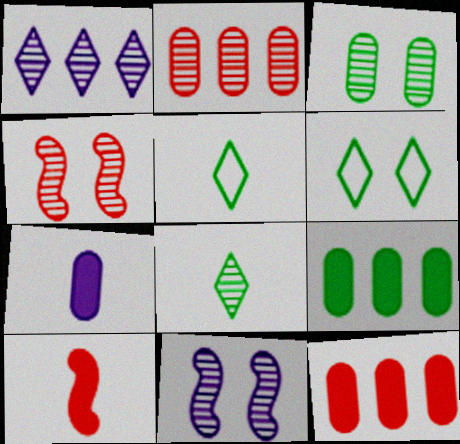[[2, 8, 11], 
[5, 11, 12]]